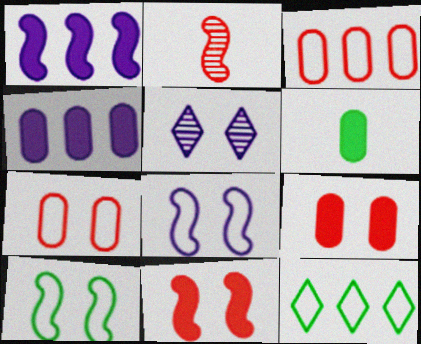[[1, 2, 10], 
[4, 6, 9], 
[5, 9, 10]]